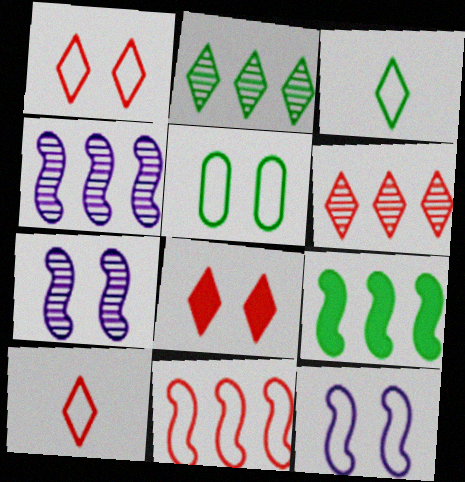[[1, 5, 12], 
[4, 9, 11], 
[5, 7, 8], 
[6, 8, 10]]